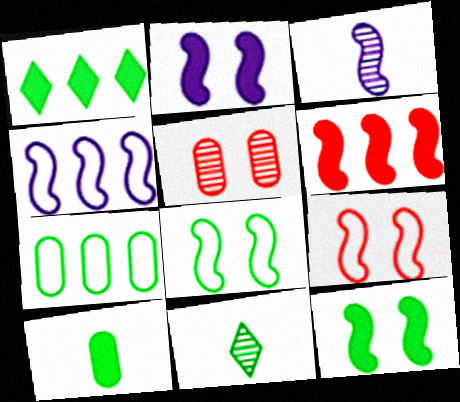[[1, 10, 12], 
[2, 3, 4], 
[3, 6, 8], 
[7, 11, 12]]